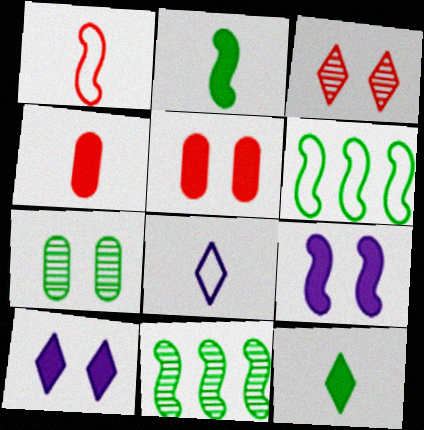[[1, 9, 11], 
[5, 8, 11], 
[6, 7, 12]]